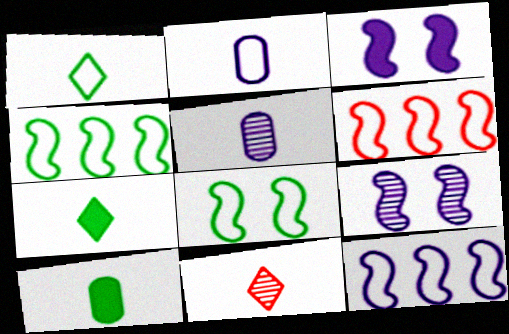[[4, 6, 12]]